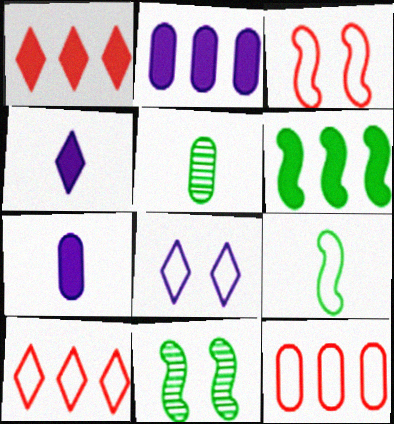[[1, 2, 6], 
[4, 11, 12], 
[6, 9, 11], 
[7, 10, 11], 
[8, 9, 12]]